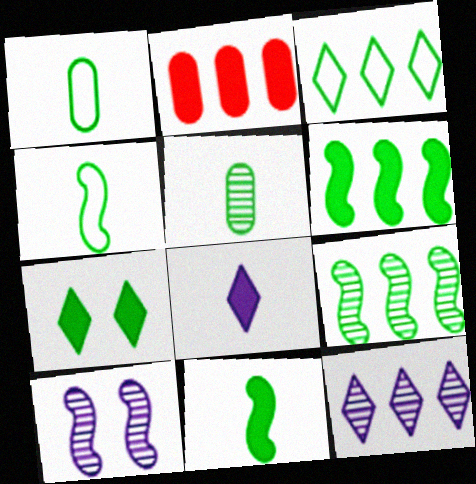[[1, 7, 9]]